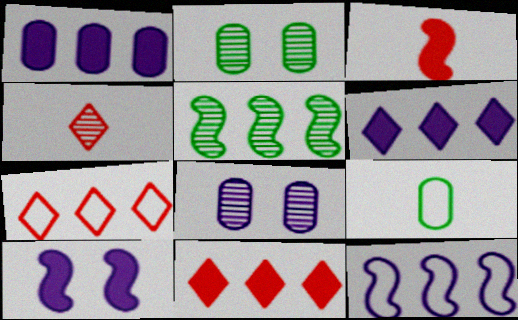[[1, 5, 7], 
[4, 5, 8]]